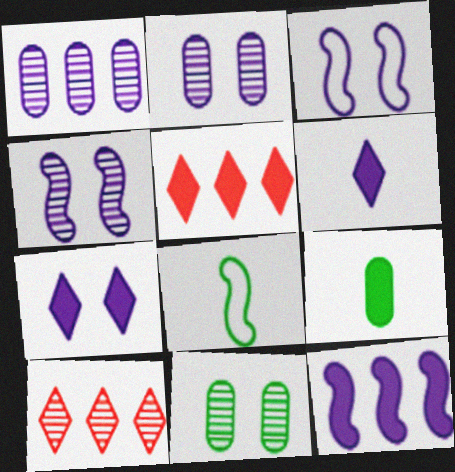[[1, 3, 6], 
[2, 3, 7], 
[2, 5, 8], 
[3, 9, 10]]